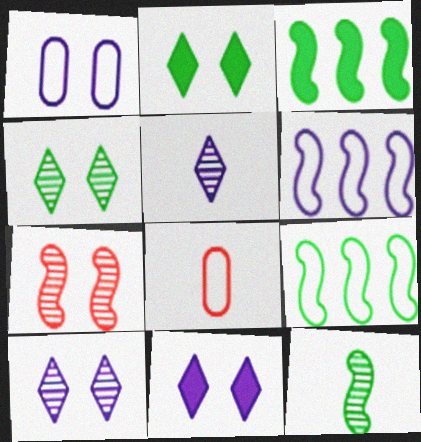[[1, 2, 7], 
[3, 8, 10]]